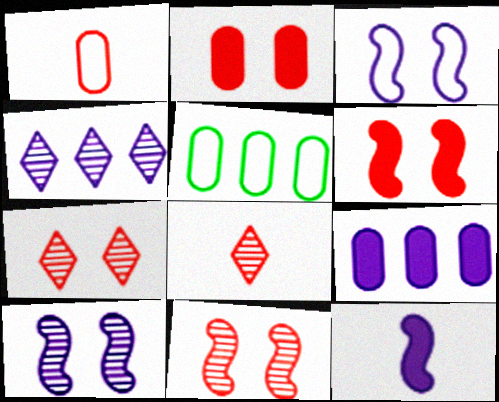[[5, 7, 12]]